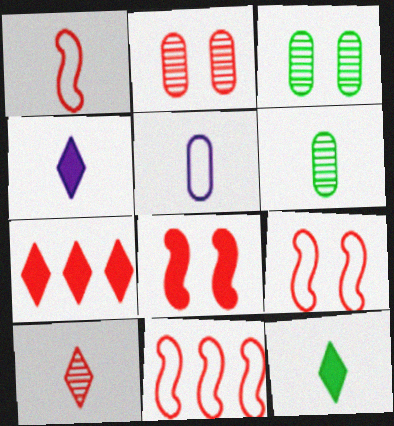[[1, 2, 7], 
[1, 4, 6], 
[1, 9, 11], 
[3, 4, 11]]